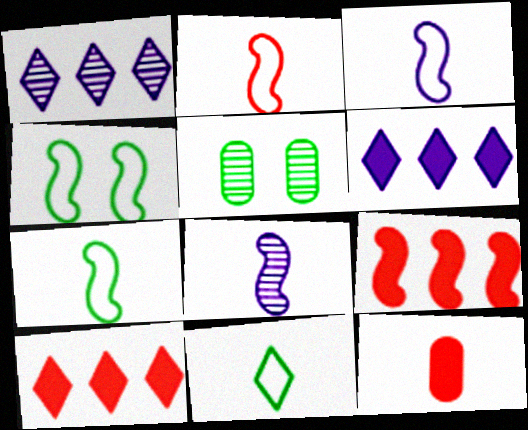[[1, 4, 12], 
[2, 3, 7], 
[2, 5, 6], 
[3, 5, 10], 
[4, 8, 9], 
[8, 11, 12]]